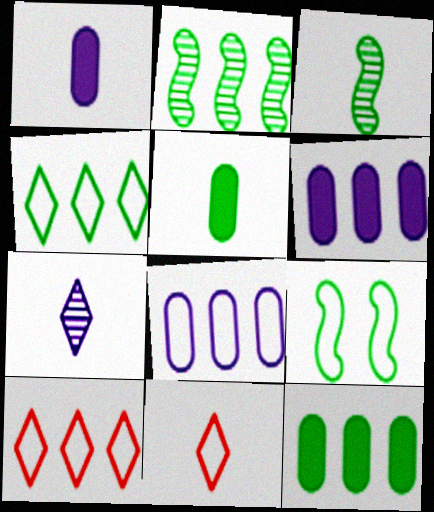[[1, 3, 11], 
[2, 4, 12], 
[2, 6, 10], 
[8, 9, 11]]